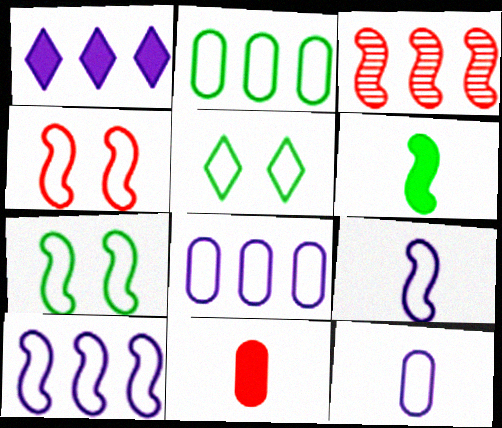[[1, 2, 3]]